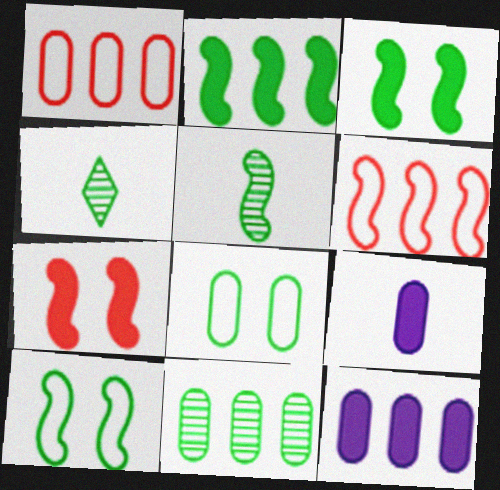[[1, 11, 12], 
[2, 4, 8], 
[2, 5, 10]]